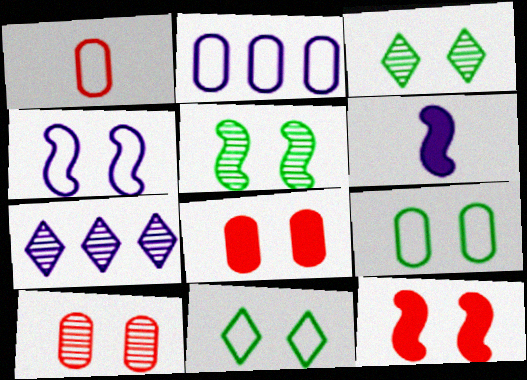[[1, 2, 9], 
[3, 4, 8], 
[4, 5, 12]]